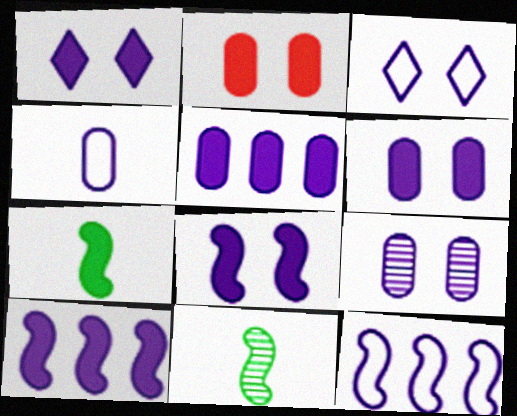[[1, 6, 8], 
[3, 4, 12], 
[3, 8, 9], 
[4, 5, 9]]